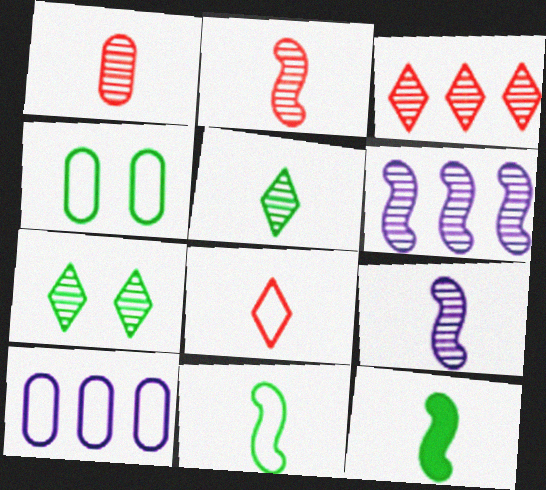[[1, 5, 9], 
[1, 6, 7]]